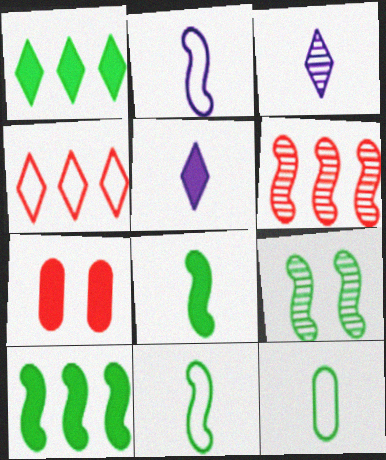[[1, 9, 12], 
[5, 7, 10], 
[9, 10, 11]]